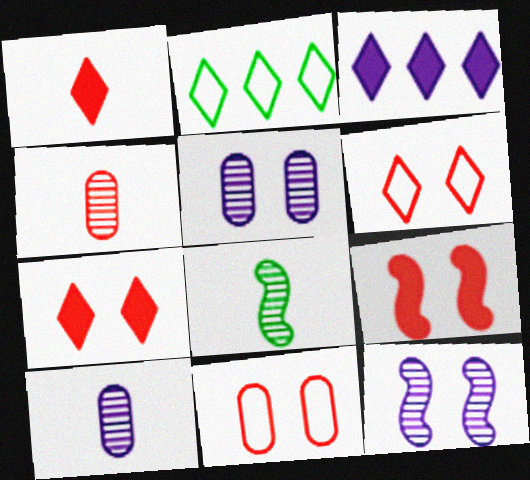[[2, 9, 10], 
[3, 8, 11]]